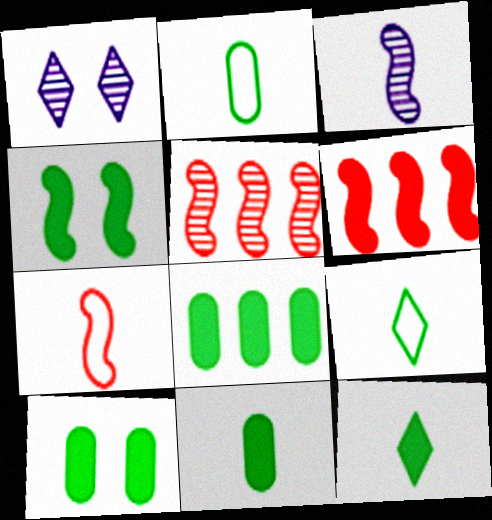[[1, 2, 6], 
[1, 7, 8], 
[4, 8, 12], 
[8, 10, 11]]